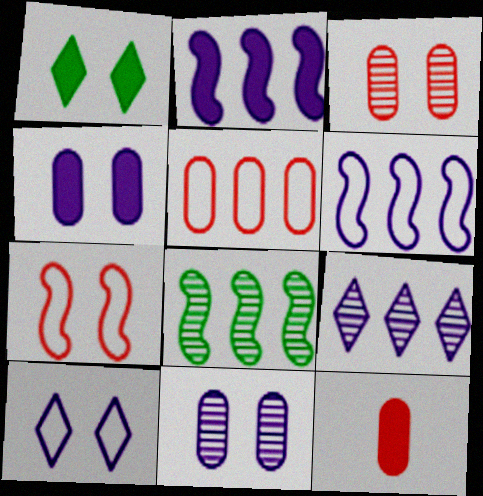[[1, 2, 12], 
[1, 7, 11], 
[3, 5, 12], 
[8, 10, 12]]